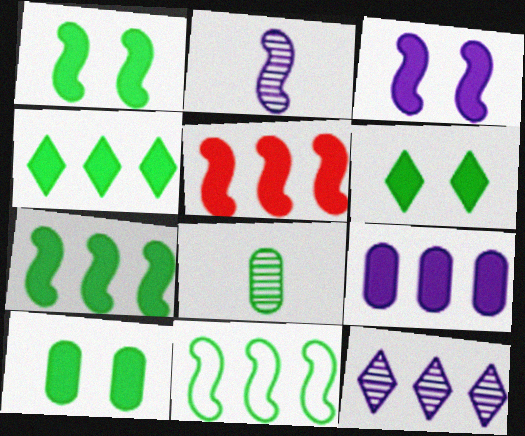[[1, 6, 10], 
[4, 5, 9], 
[6, 8, 11]]